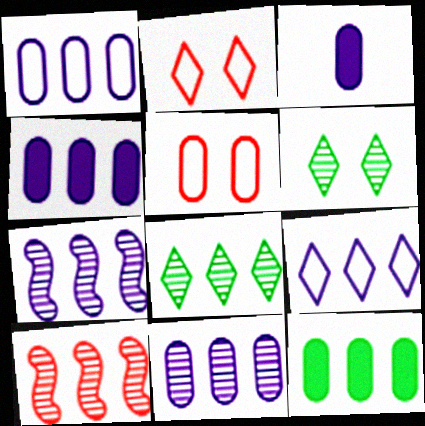[[1, 4, 11], 
[4, 7, 9], 
[8, 10, 11], 
[9, 10, 12]]